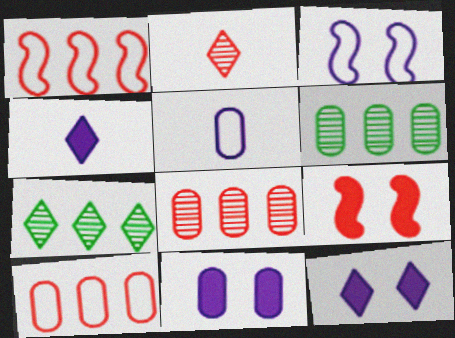[[2, 9, 10], 
[5, 7, 9]]